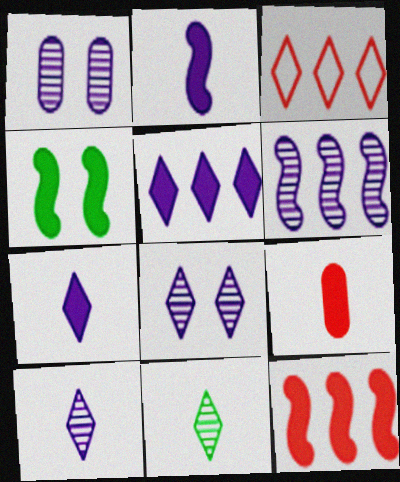[[1, 6, 10], 
[2, 4, 12], 
[4, 5, 9]]